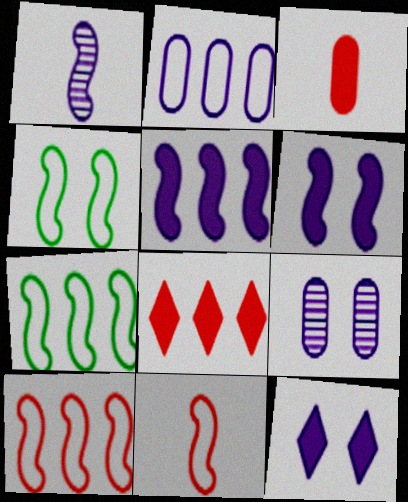[[1, 2, 12]]